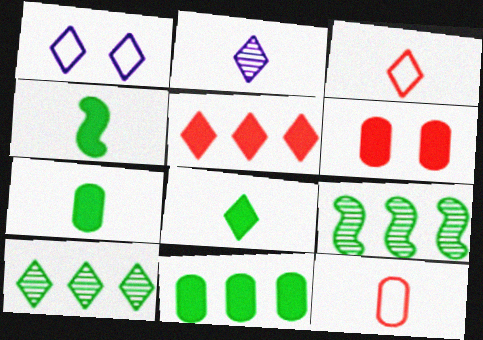[[2, 3, 8], 
[2, 4, 12], 
[4, 7, 8]]